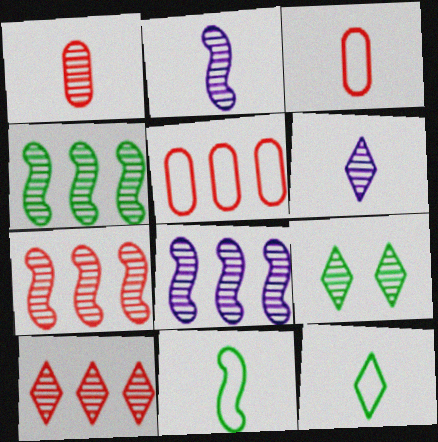[[1, 8, 9], 
[4, 7, 8], 
[6, 9, 10]]